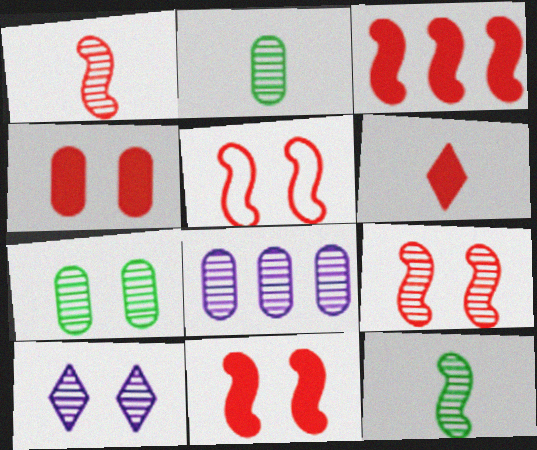[[1, 3, 5], 
[3, 4, 6], 
[5, 9, 11], 
[7, 9, 10]]